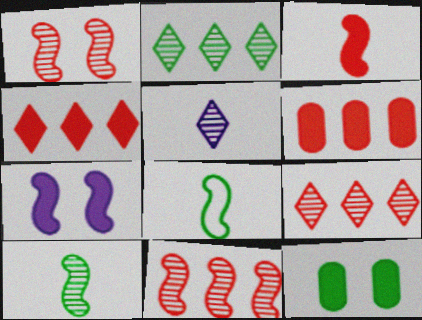[[2, 8, 12], 
[7, 8, 11]]